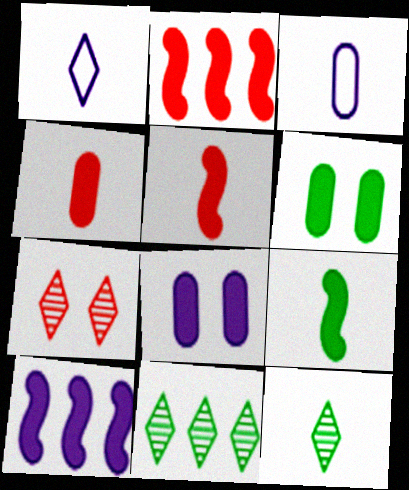[[3, 5, 12]]